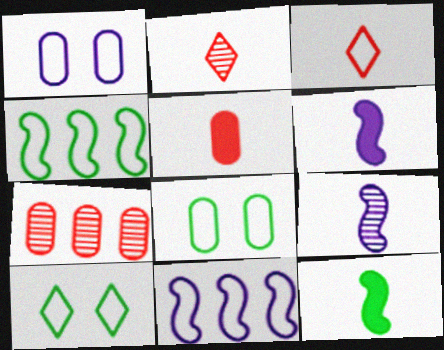[[1, 3, 4], 
[3, 8, 11], 
[6, 7, 10]]